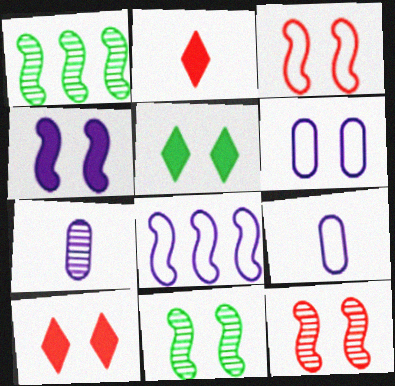[[1, 2, 6], 
[1, 9, 10], 
[3, 4, 11], 
[5, 6, 12], 
[6, 10, 11]]